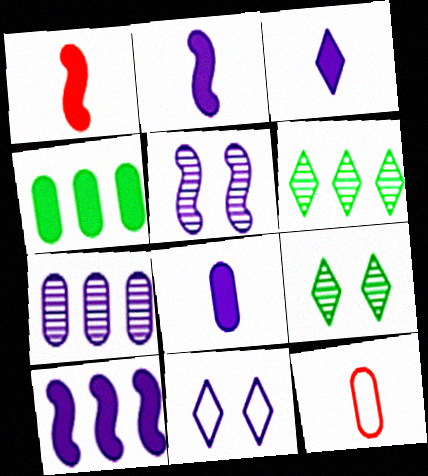[[2, 3, 8], 
[2, 7, 11], 
[9, 10, 12]]